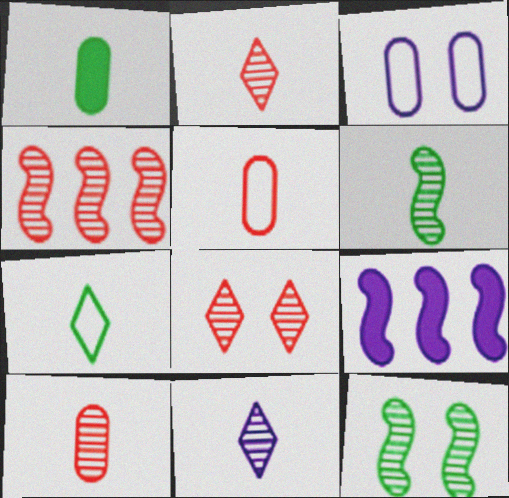[[1, 6, 7], 
[3, 9, 11], 
[4, 8, 10], 
[6, 10, 11]]